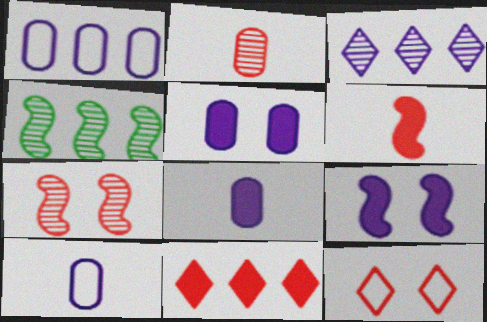[[1, 4, 11], 
[3, 9, 10], 
[4, 8, 12]]